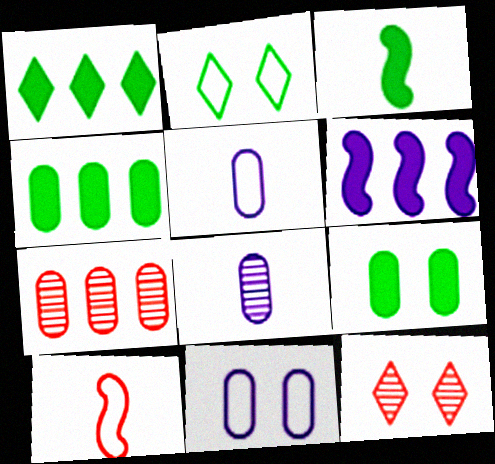[[1, 3, 9], 
[5, 7, 9]]